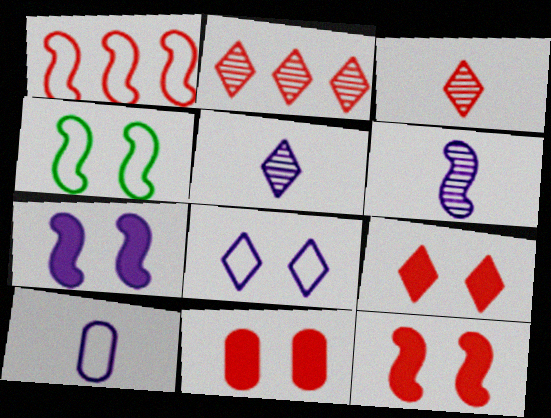[[1, 3, 11], 
[9, 11, 12]]